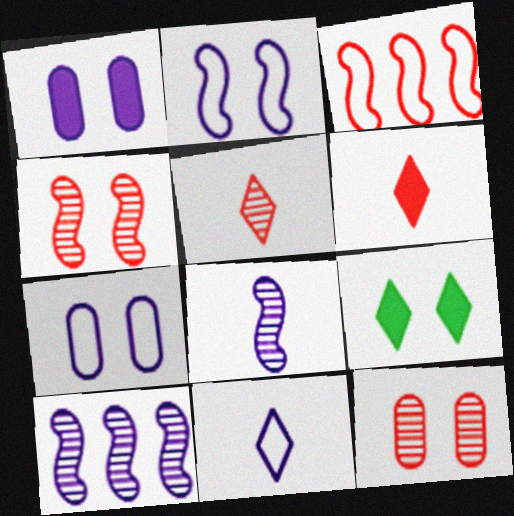[[1, 10, 11], 
[2, 9, 12], 
[3, 6, 12], 
[4, 7, 9]]